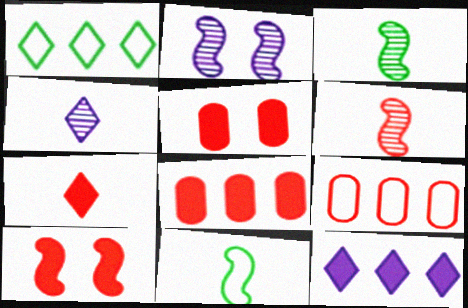[[7, 8, 10]]